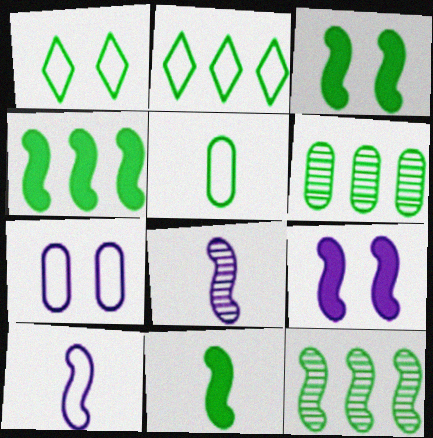[[1, 6, 11], 
[2, 4, 6], 
[3, 4, 11]]